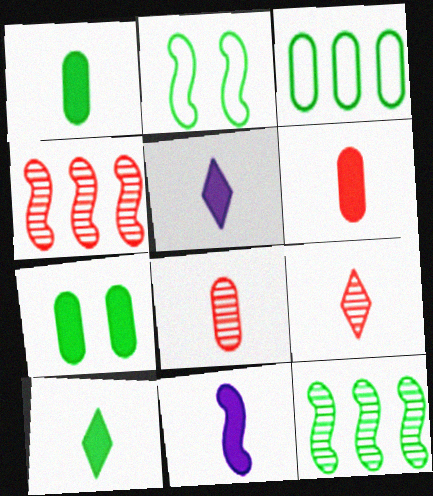[[2, 4, 11], 
[6, 10, 11]]